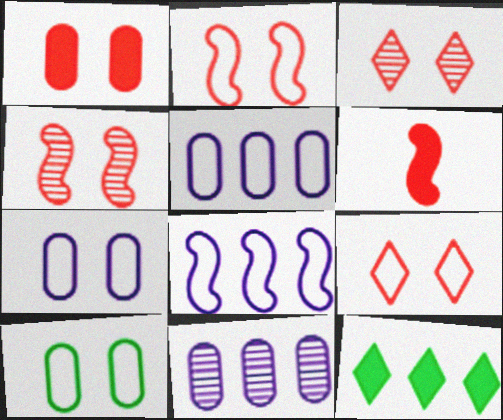[[1, 2, 3], 
[1, 4, 9]]